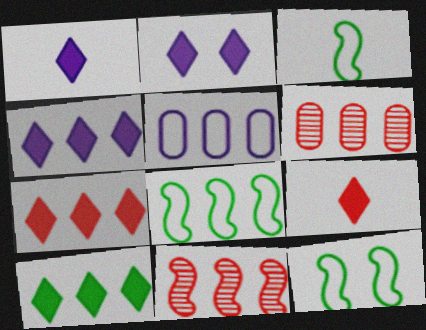[[1, 2, 4], 
[1, 6, 12], 
[2, 3, 6], 
[2, 9, 10], 
[3, 8, 12], 
[4, 6, 8], 
[4, 7, 10], 
[5, 10, 11]]